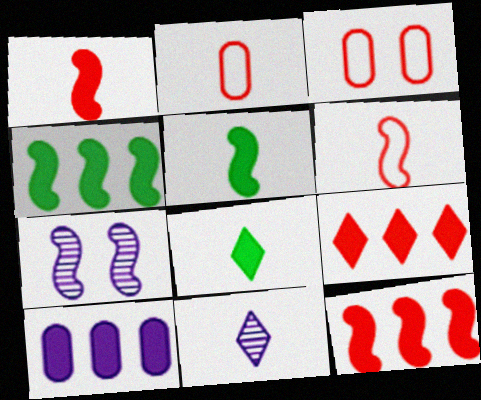[[2, 5, 11], 
[3, 4, 11], 
[4, 6, 7], 
[4, 9, 10]]